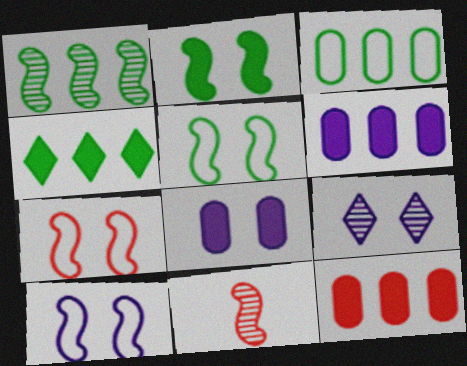[[1, 3, 4], 
[5, 7, 10], 
[8, 9, 10]]